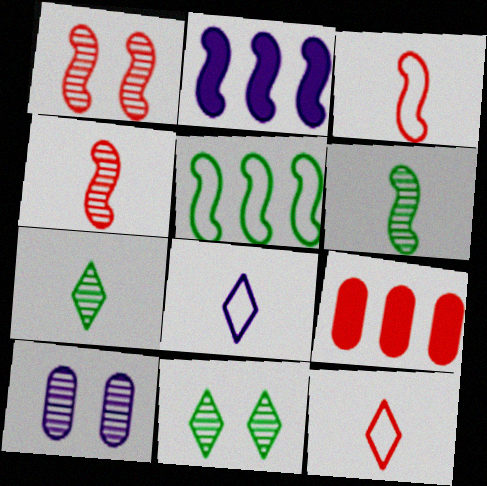[[1, 9, 12], 
[1, 10, 11], 
[2, 8, 10]]